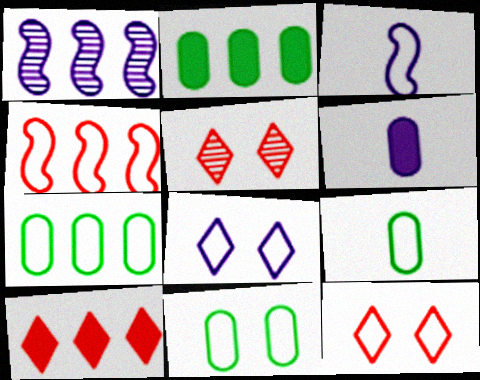[[1, 6, 8], 
[1, 7, 10], 
[2, 3, 5], 
[3, 7, 12], 
[4, 8, 9], 
[7, 9, 11]]